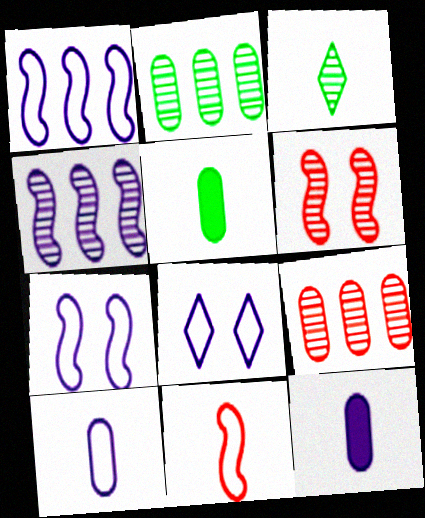[[1, 8, 10], 
[3, 11, 12], 
[4, 8, 12]]